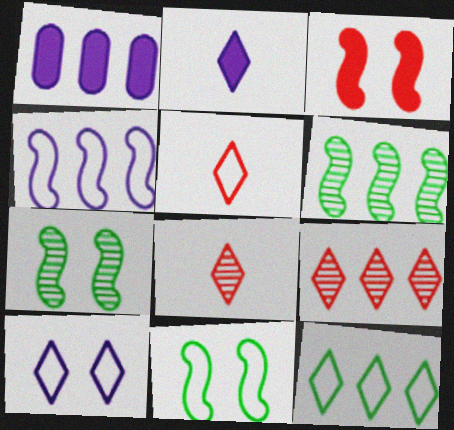[[1, 5, 7], 
[1, 8, 11], 
[5, 10, 12]]